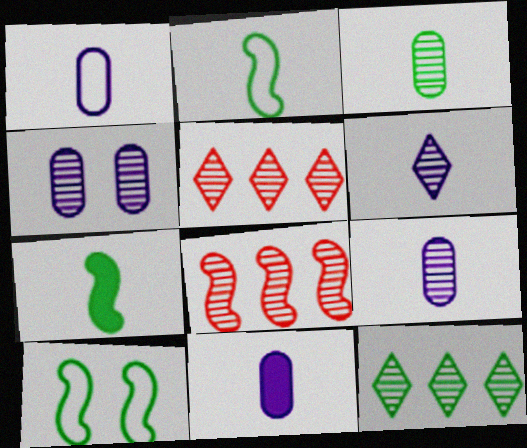[[1, 9, 11], 
[5, 10, 11]]